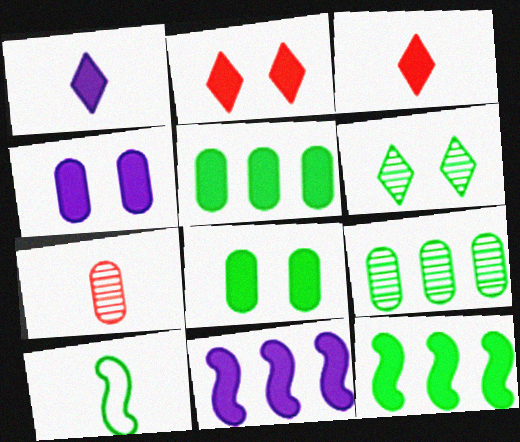[[1, 4, 11], 
[1, 7, 10], 
[3, 4, 12], 
[3, 8, 11], 
[5, 6, 10]]